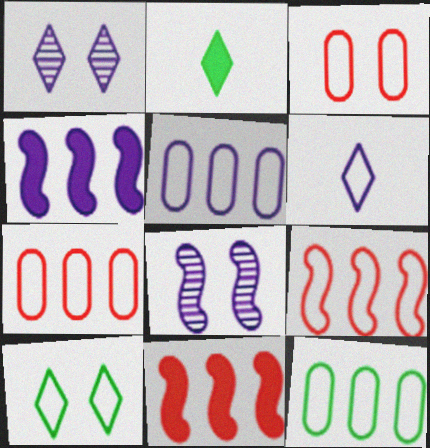[[2, 7, 8], 
[5, 7, 12]]